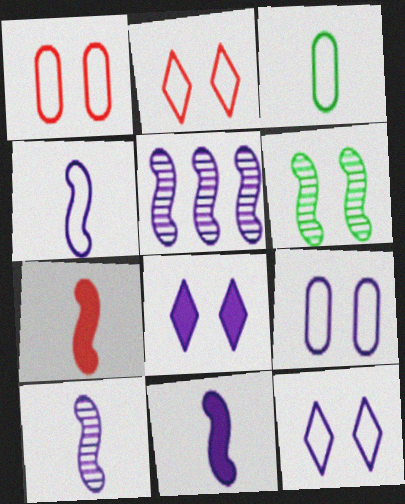[[1, 6, 8], 
[4, 10, 11]]